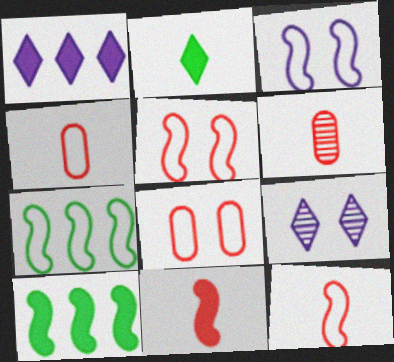[[3, 7, 12], 
[4, 9, 10]]